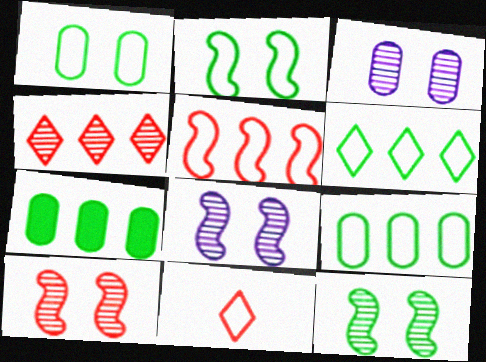[[7, 8, 11], 
[8, 10, 12]]